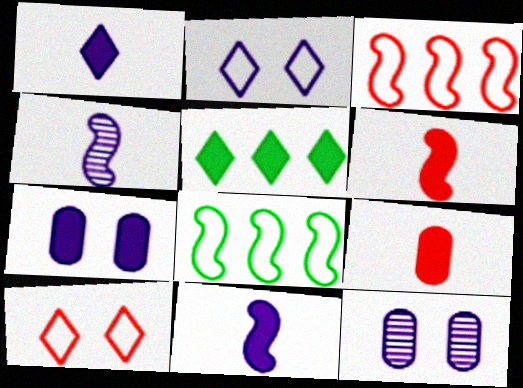[[5, 6, 7]]